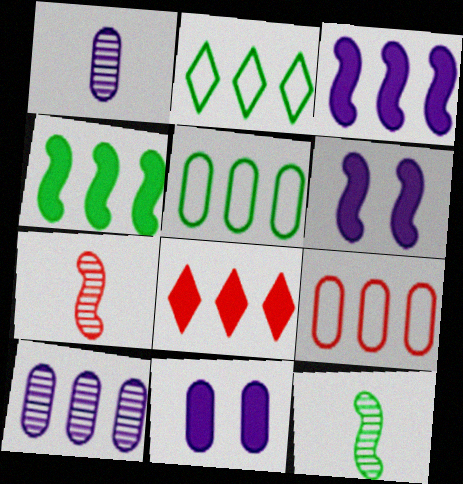[[2, 7, 11]]